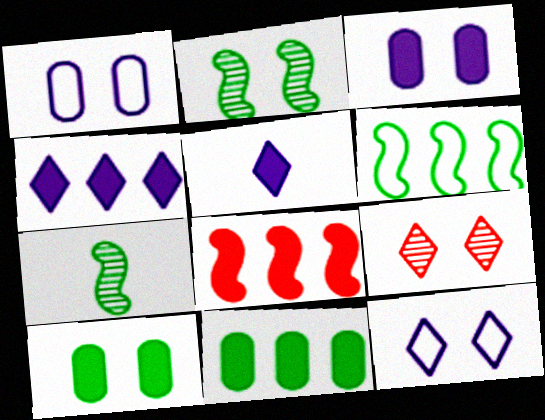[[4, 8, 11], 
[5, 8, 10]]